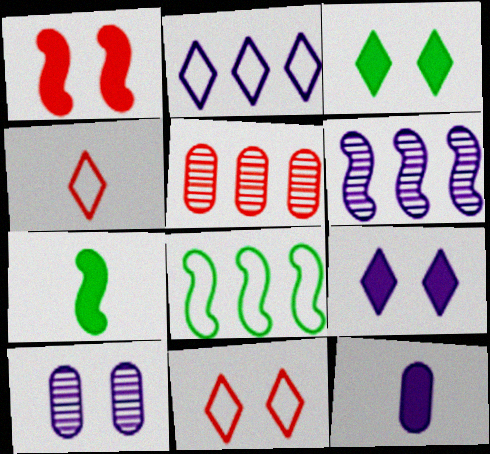[[1, 4, 5]]